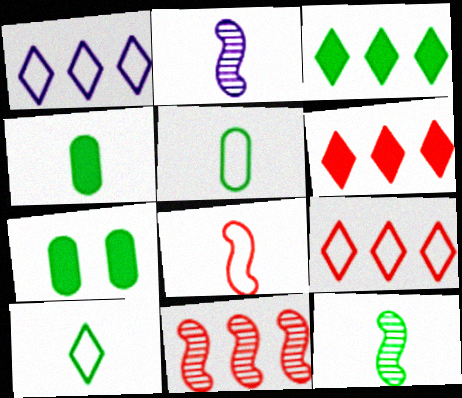[[2, 7, 9], 
[4, 10, 12]]